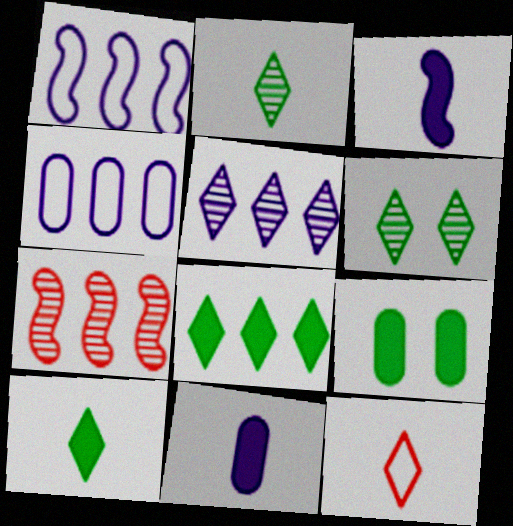[[4, 7, 8]]